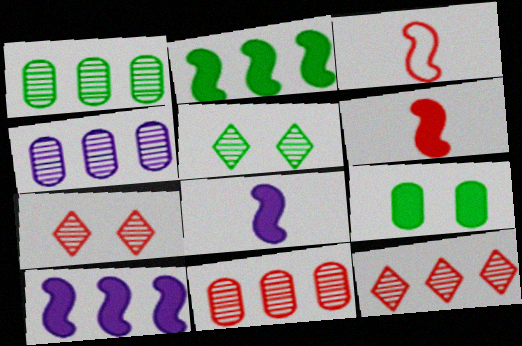[[1, 4, 11]]